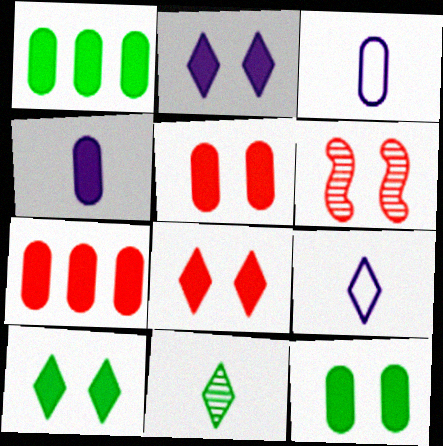[[1, 4, 5], 
[1, 6, 9], 
[2, 8, 10], 
[4, 7, 12]]